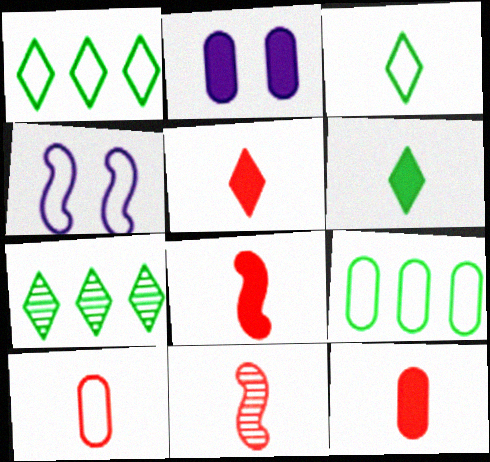[[1, 2, 11], 
[1, 4, 10], 
[4, 7, 12], 
[5, 8, 12], 
[5, 10, 11]]